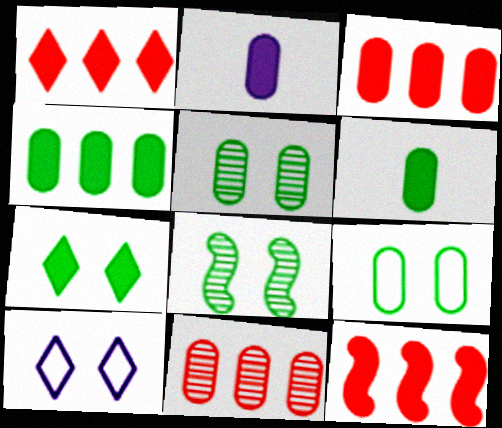[[1, 3, 12], 
[2, 7, 12], 
[2, 9, 11], 
[7, 8, 9]]